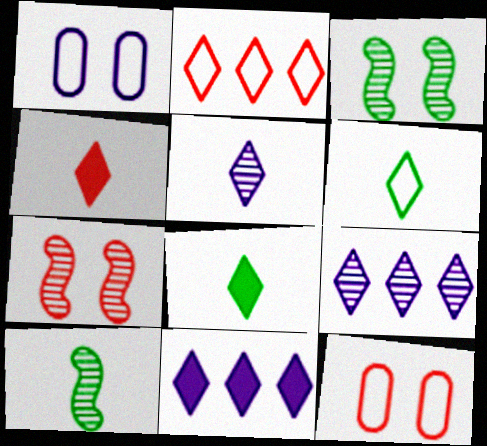[[4, 5, 6], 
[10, 11, 12]]